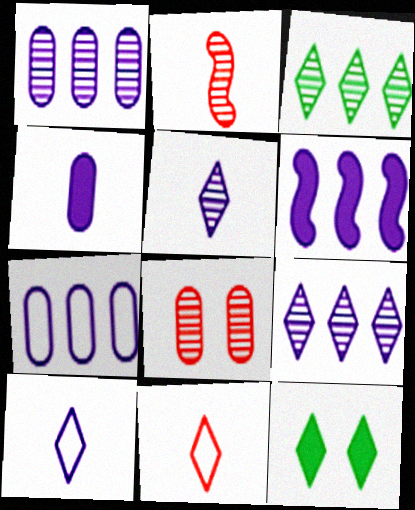[[2, 7, 12], 
[6, 7, 9], 
[9, 11, 12]]